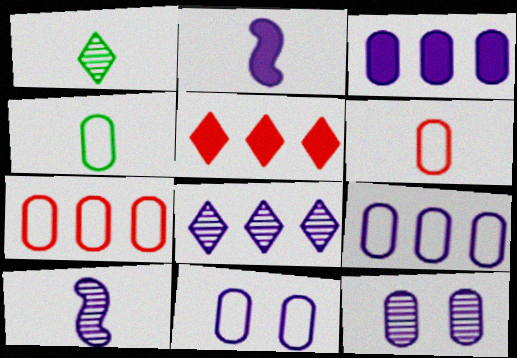[[1, 2, 6], 
[2, 8, 11], 
[4, 7, 11], 
[8, 10, 12]]